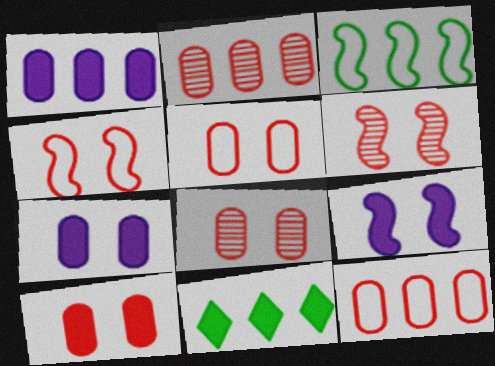[[5, 8, 10]]